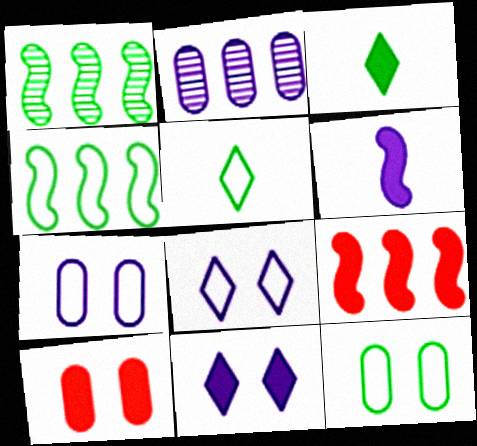[[1, 3, 12], 
[2, 6, 8], 
[4, 5, 12]]